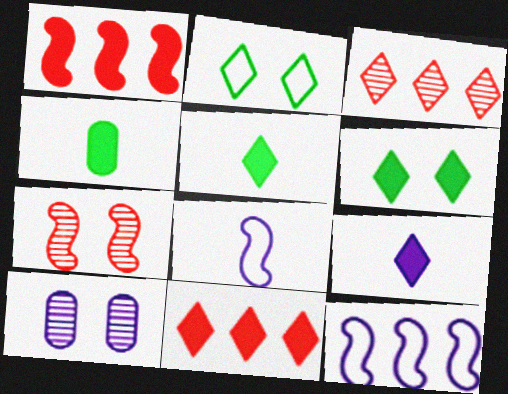[[2, 3, 9], 
[6, 9, 11], 
[9, 10, 12]]